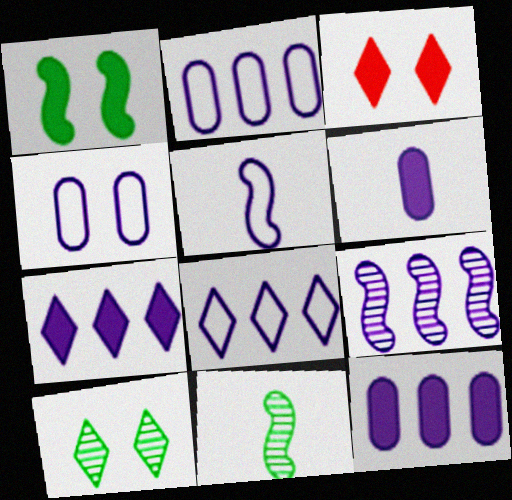[[2, 3, 11], 
[2, 7, 9], 
[4, 5, 8], 
[8, 9, 12]]